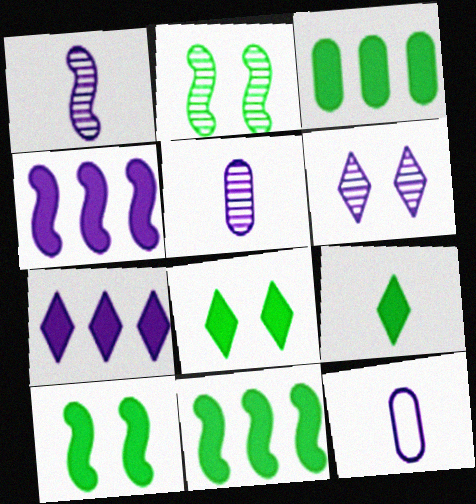[[3, 9, 10], 
[4, 6, 12]]